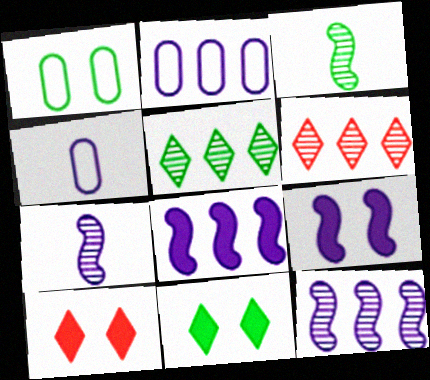[[2, 3, 10]]